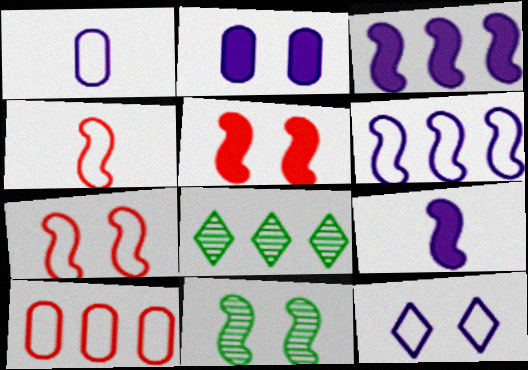[[1, 5, 8], 
[1, 6, 12], 
[2, 4, 8], 
[3, 4, 11], 
[3, 8, 10]]